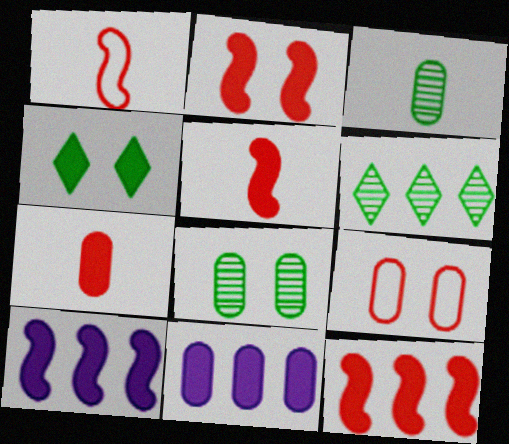[[2, 5, 12], 
[3, 9, 11], 
[4, 5, 11], 
[4, 7, 10]]